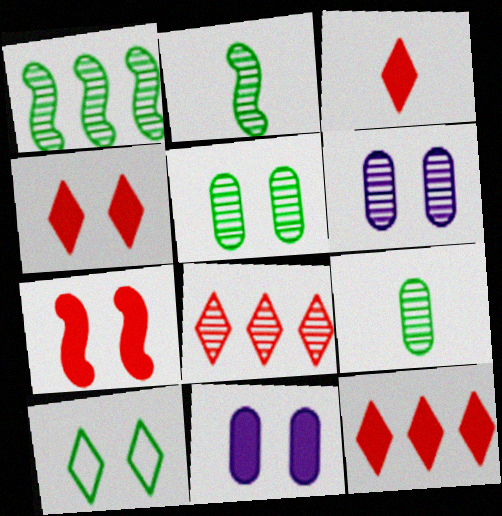[[2, 6, 8], 
[3, 4, 12], 
[6, 7, 10]]